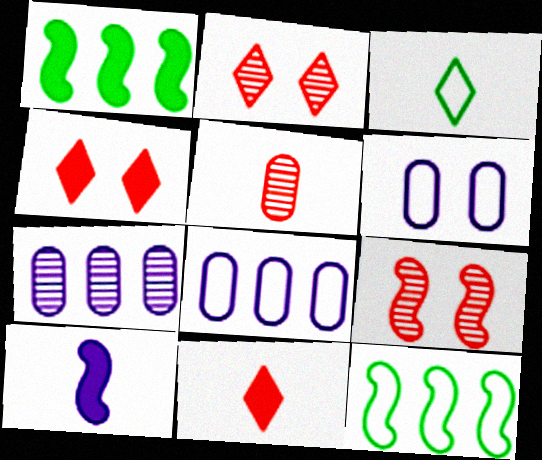[[3, 5, 10], 
[9, 10, 12]]